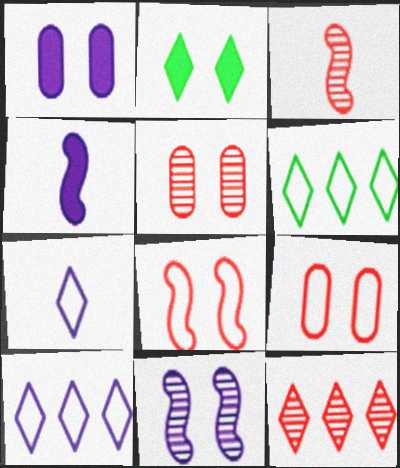[[1, 3, 6], 
[2, 7, 12], 
[2, 9, 11], 
[3, 5, 12], 
[4, 5, 6]]